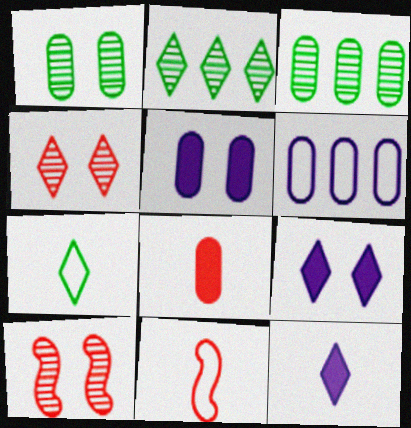[[1, 6, 8], 
[2, 5, 11], 
[3, 9, 11]]